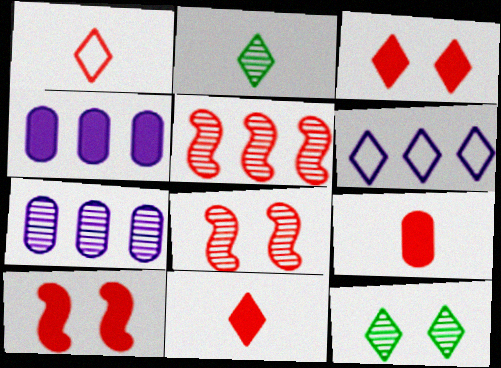[[2, 3, 6], 
[2, 7, 8], 
[6, 11, 12]]